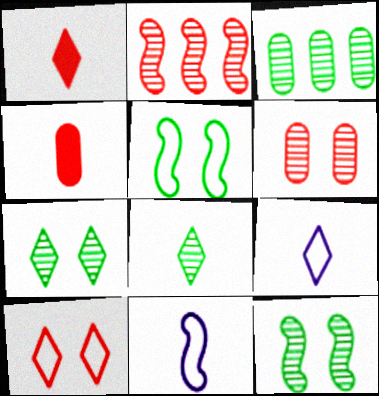[[1, 8, 9], 
[2, 4, 10], 
[3, 8, 12], 
[4, 8, 11]]